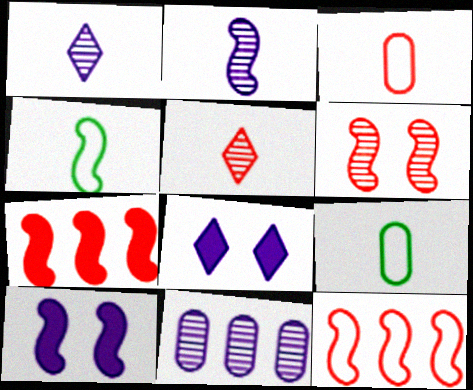[]